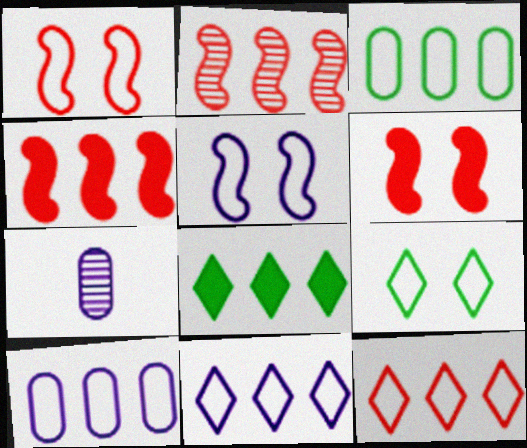[[1, 7, 8], 
[2, 8, 10], 
[4, 7, 9]]